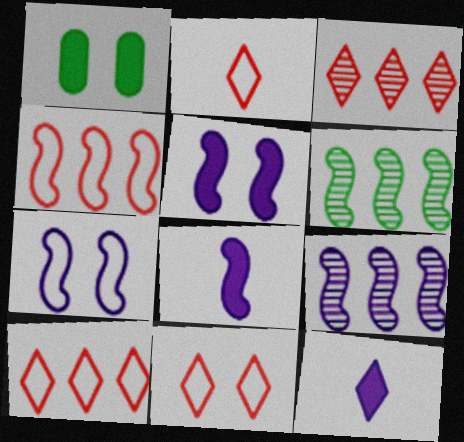[[1, 2, 9], 
[2, 10, 11], 
[7, 8, 9]]